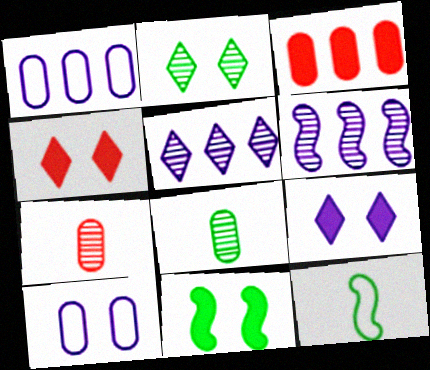[[2, 6, 7], 
[3, 8, 10]]